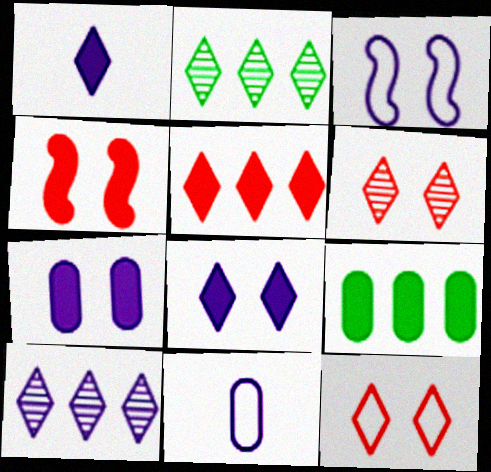[[1, 2, 12], 
[1, 4, 9], 
[2, 4, 11]]